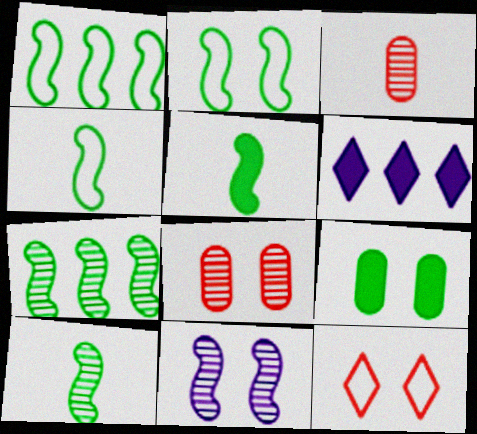[[1, 2, 4], 
[2, 3, 6], 
[2, 5, 7], 
[4, 5, 10], 
[4, 6, 8], 
[9, 11, 12]]